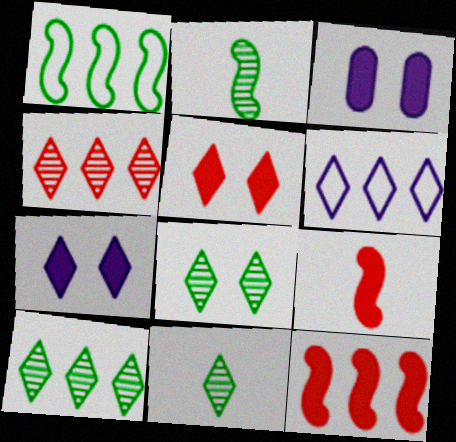[[5, 6, 11], 
[8, 10, 11]]